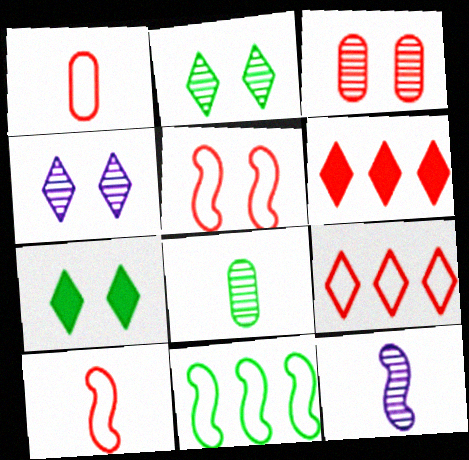[[1, 5, 9], 
[3, 6, 10], 
[7, 8, 11]]